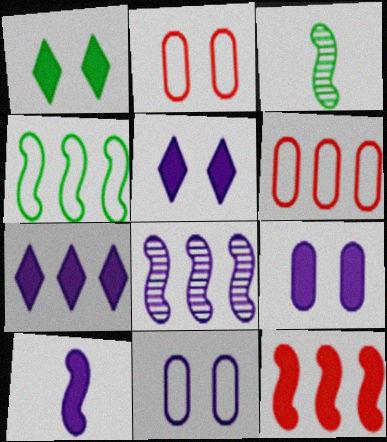[[2, 3, 7], 
[3, 5, 6], 
[4, 8, 12], 
[7, 9, 10]]